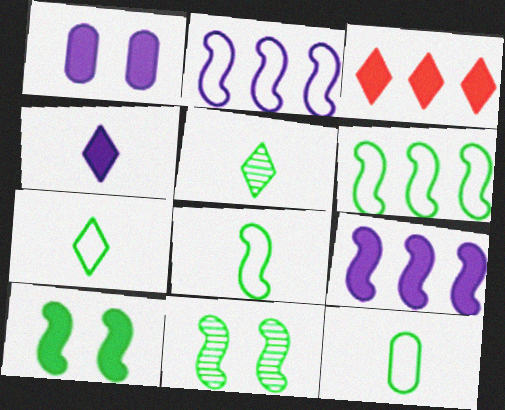[[1, 4, 9], 
[7, 8, 12]]